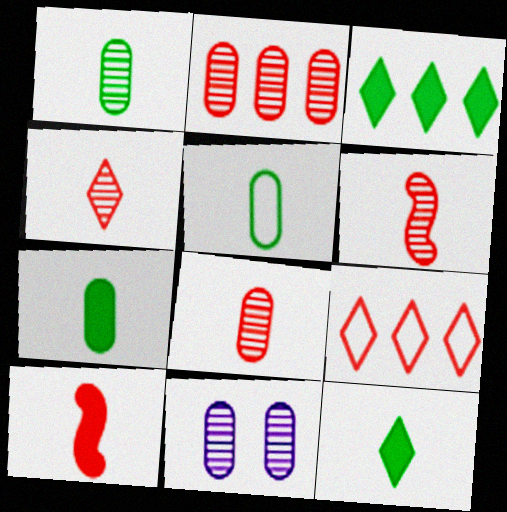[[1, 2, 11], 
[1, 5, 7], 
[4, 6, 8]]